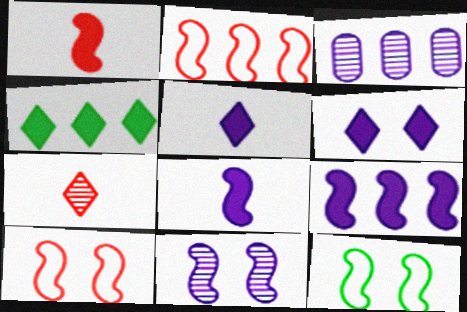[[2, 3, 4]]